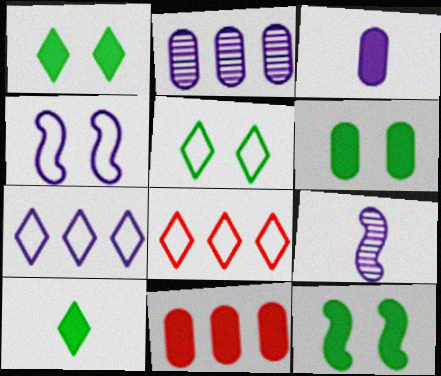[[1, 6, 12], 
[3, 6, 11], 
[5, 9, 11], 
[6, 8, 9]]